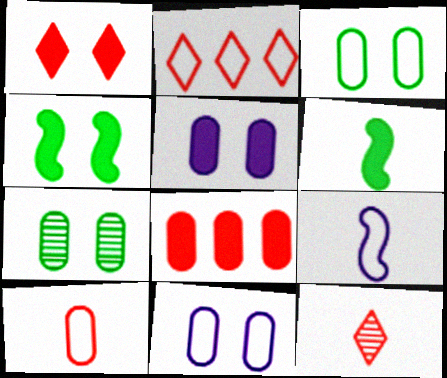[[1, 2, 12], 
[1, 4, 5], 
[2, 3, 9]]